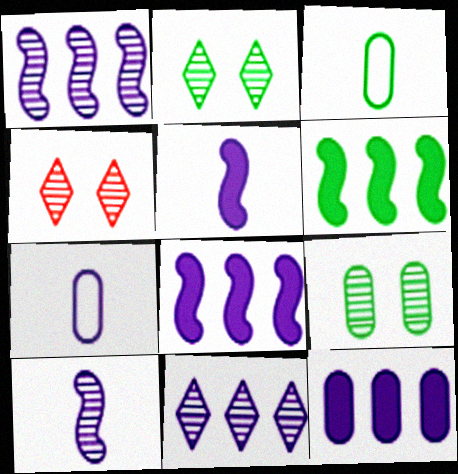[[2, 3, 6], 
[3, 4, 8], 
[4, 6, 7]]